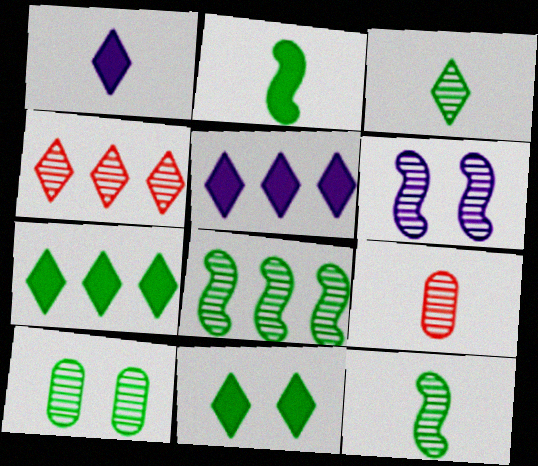[[3, 8, 10]]